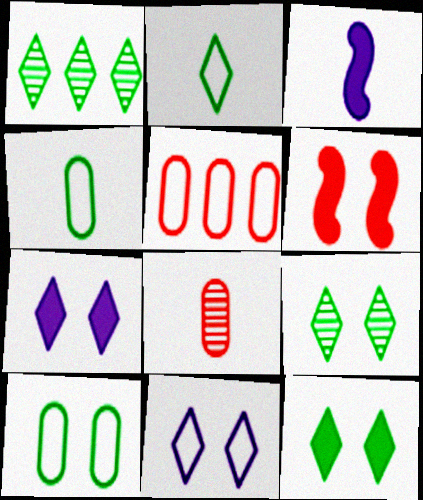[[1, 2, 12], 
[2, 3, 8], 
[3, 5, 9]]